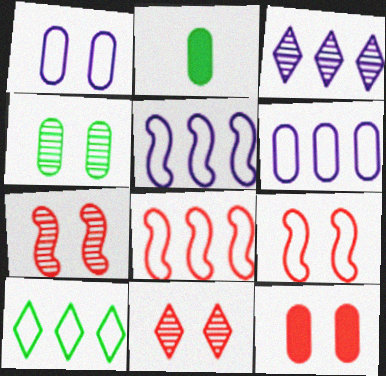[[1, 4, 12], 
[2, 3, 9], 
[2, 5, 11], 
[6, 8, 10], 
[9, 11, 12]]